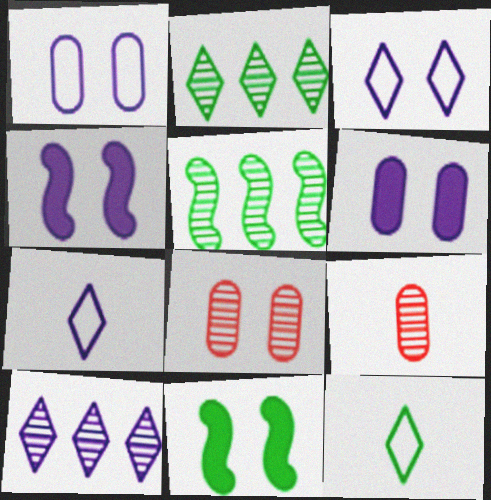[[3, 8, 11]]